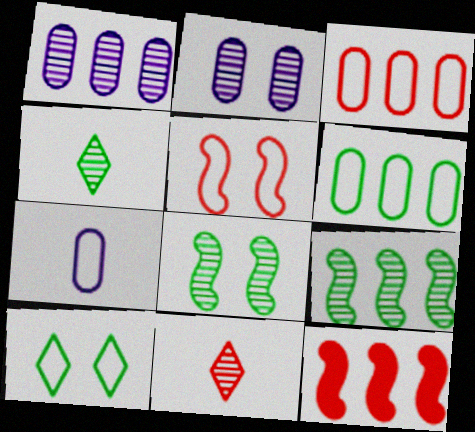[[1, 8, 11], 
[2, 9, 11]]